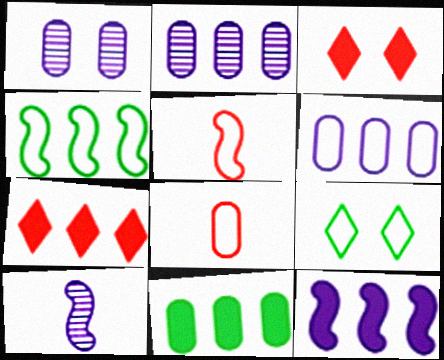[[1, 8, 11], 
[2, 4, 7], 
[5, 6, 9], 
[7, 11, 12]]